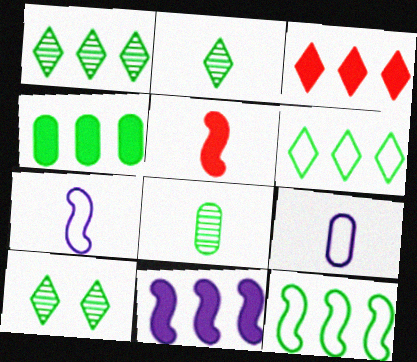[[1, 2, 10], 
[1, 4, 12], 
[2, 5, 9], 
[3, 4, 11]]